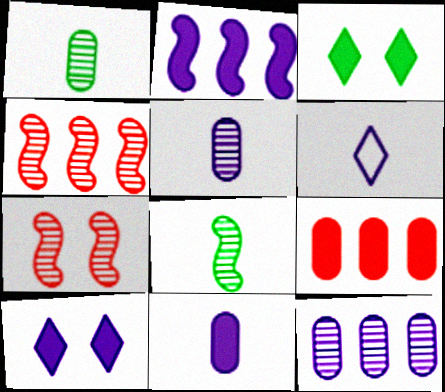[[2, 10, 11]]